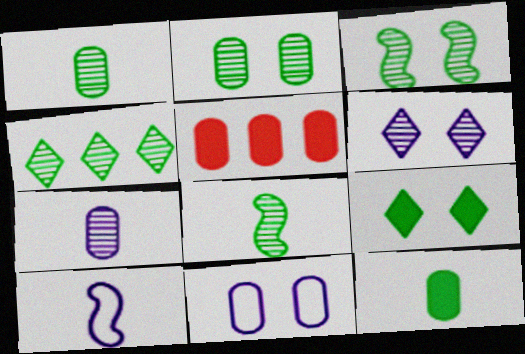[[1, 3, 4], 
[1, 5, 11], 
[2, 4, 8]]